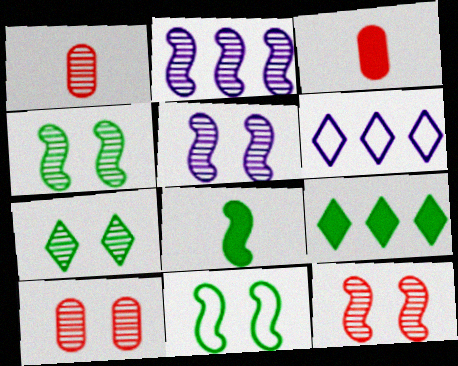[[1, 2, 7], 
[3, 4, 6], 
[4, 5, 12], 
[5, 7, 10], 
[6, 8, 10]]